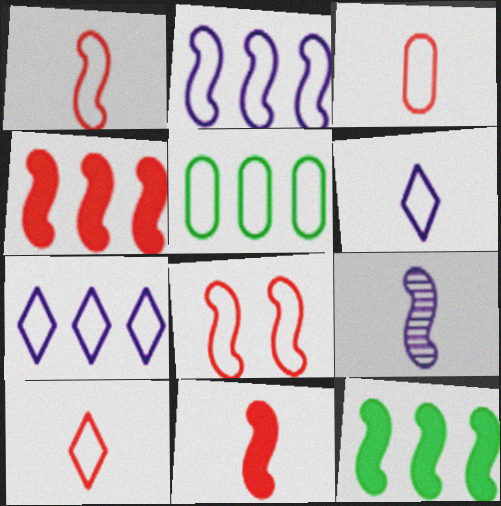[[1, 3, 10], 
[5, 6, 8], 
[8, 9, 12]]